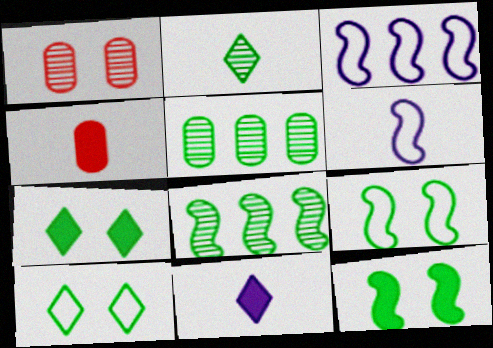[[2, 4, 6]]